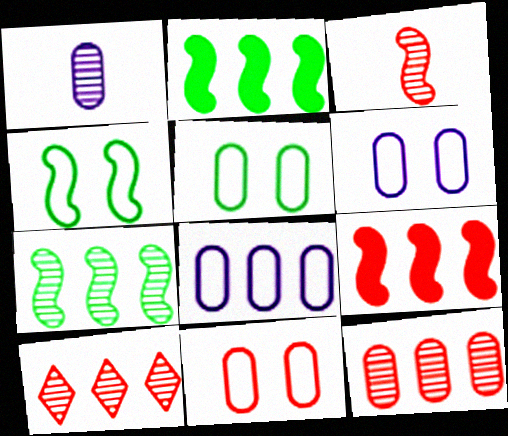[[2, 8, 10], 
[5, 6, 11]]